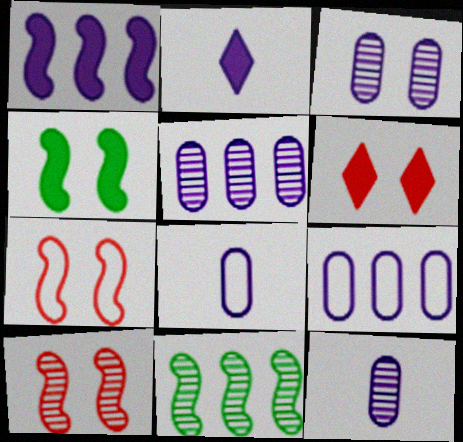[[3, 5, 12], 
[6, 8, 11]]